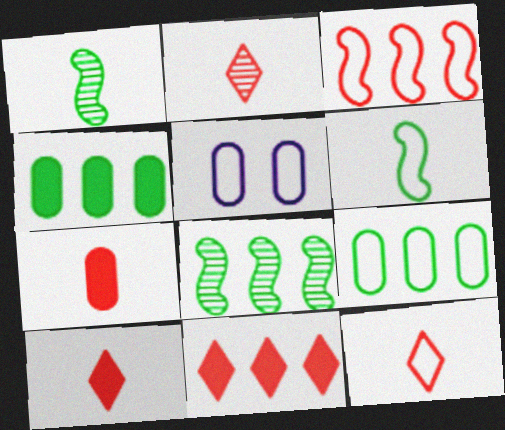[[1, 5, 11], 
[2, 10, 12], 
[5, 8, 10]]